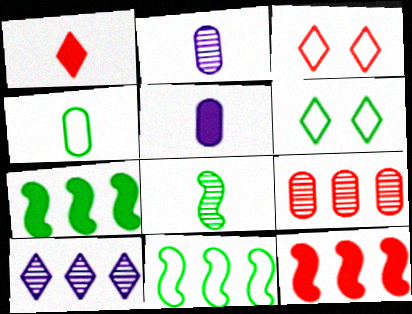[[1, 6, 10], 
[2, 3, 7], 
[2, 6, 12], 
[4, 6, 11]]